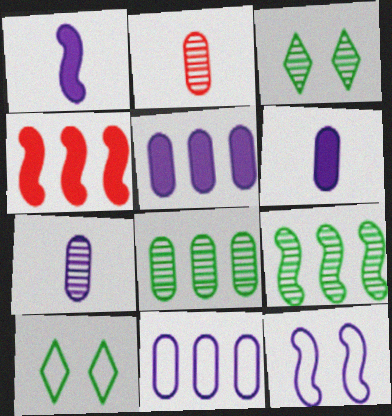[[4, 7, 10]]